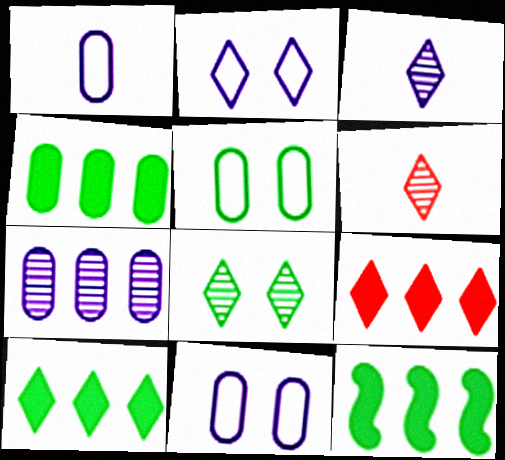[[2, 6, 10], 
[4, 10, 12], 
[6, 11, 12]]